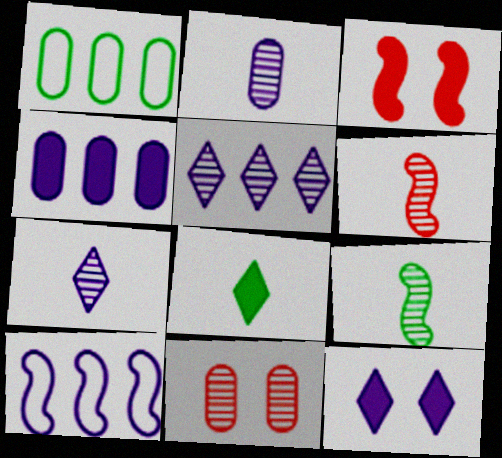[[1, 3, 7], 
[1, 6, 12], 
[2, 10, 12], 
[3, 4, 8], 
[3, 9, 10], 
[4, 5, 10], 
[5, 9, 11], 
[8, 10, 11]]